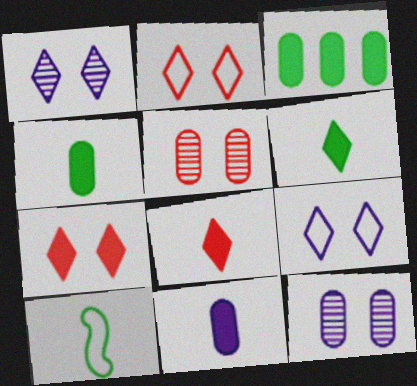[]